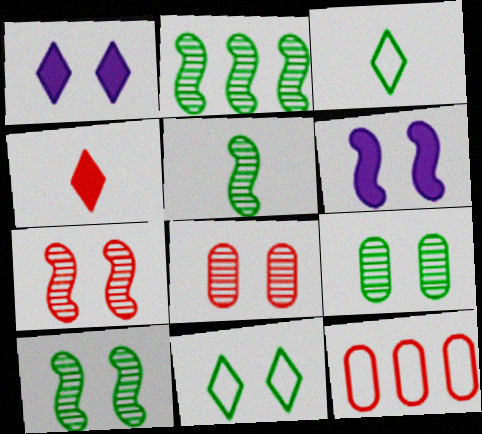[[1, 5, 12], 
[2, 5, 10], 
[4, 7, 12], 
[6, 8, 11]]